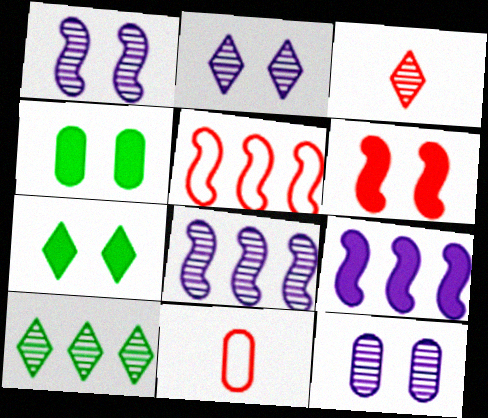[[1, 2, 12], 
[2, 3, 10], 
[7, 8, 11]]